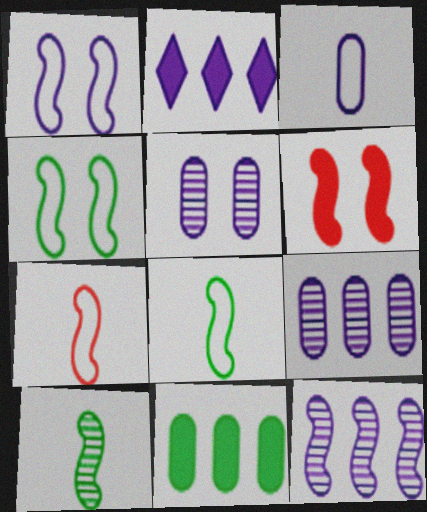[[6, 8, 12]]